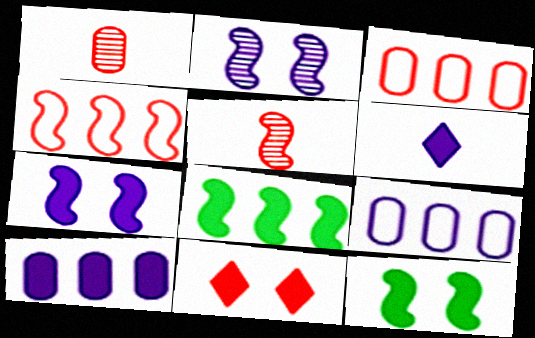[[1, 4, 11], 
[2, 6, 9], 
[3, 5, 11], 
[6, 7, 10]]